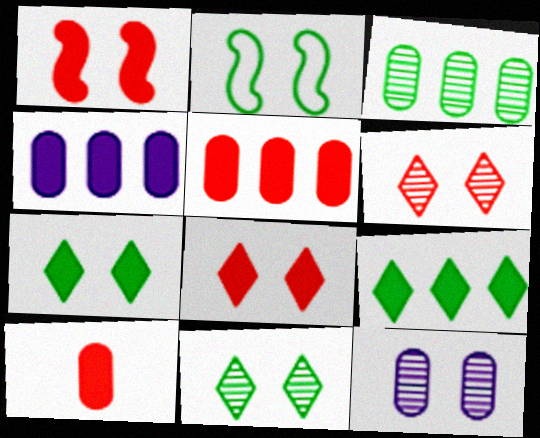[[2, 8, 12]]